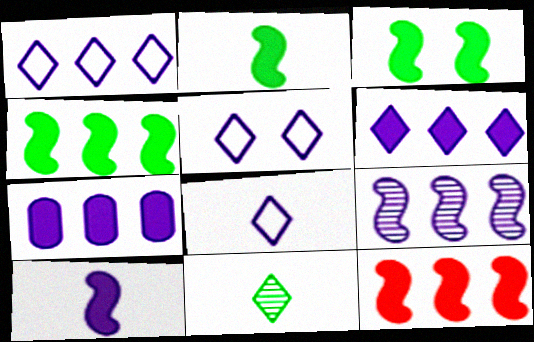[[1, 5, 8], 
[1, 7, 9], 
[2, 3, 4], 
[3, 10, 12]]